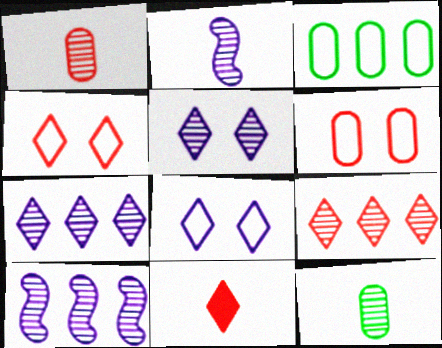[[4, 9, 11]]